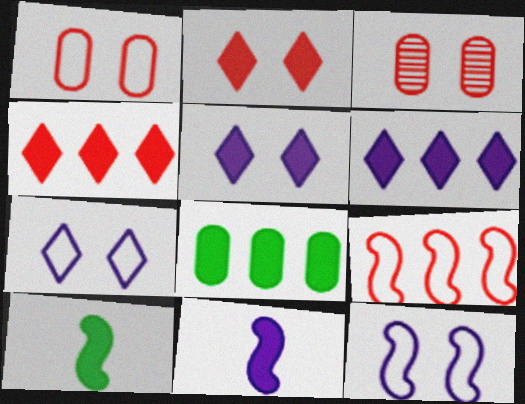[[2, 8, 11]]